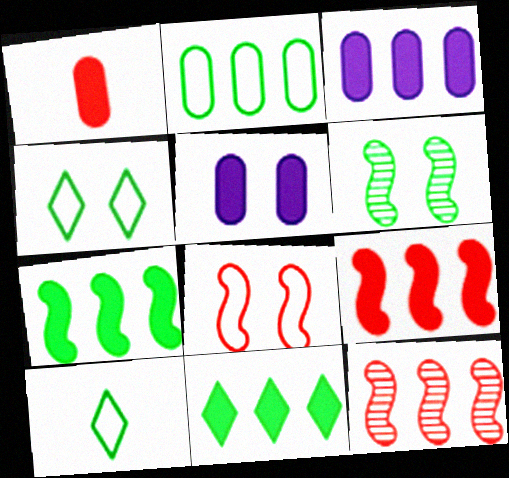[[3, 9, 11], 
[5, 10, 12]]